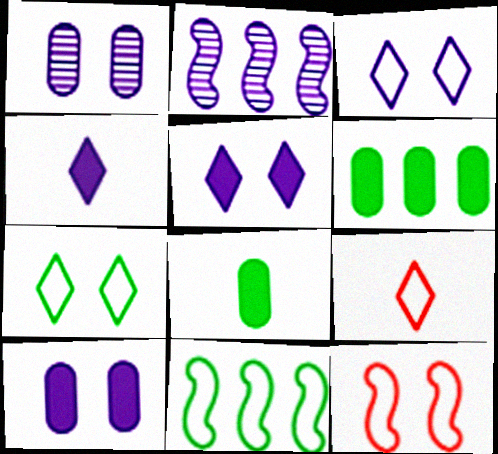[]